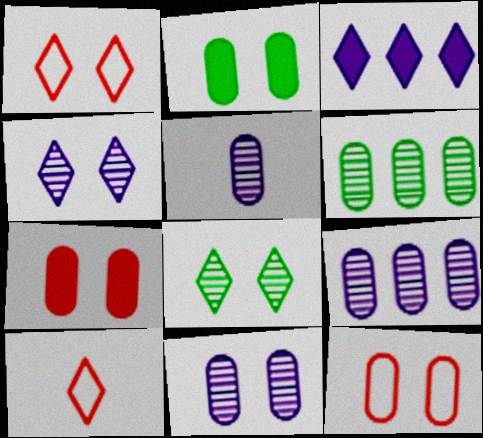[[2, 11, 12], 
[3, 8, 10], 
[5, 9, 11]]